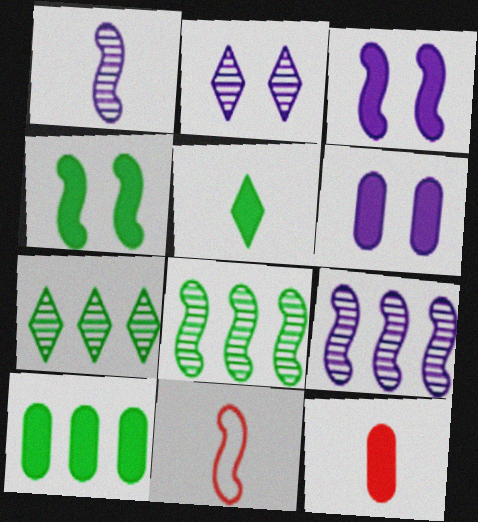[[2, 10, 11], 
[3, 8, 11], 
[4, 5, 10], 
[4, 9, 11], 
[6, 7, 11], 
[6, 10, 12]]